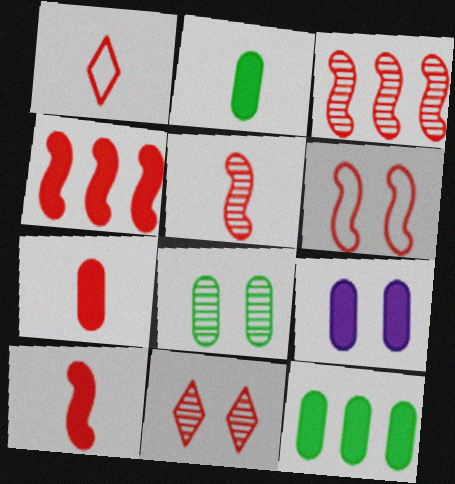[[1, 5, 7], 
[3, 6, 10], 
[4, 5, 6], 
[7, 9, 12]]